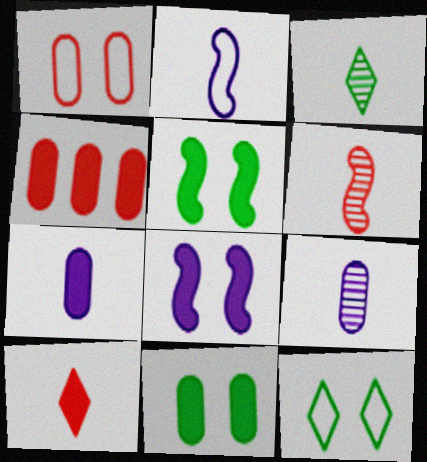[[3, 6, 9], 
[4, 7, 11]]